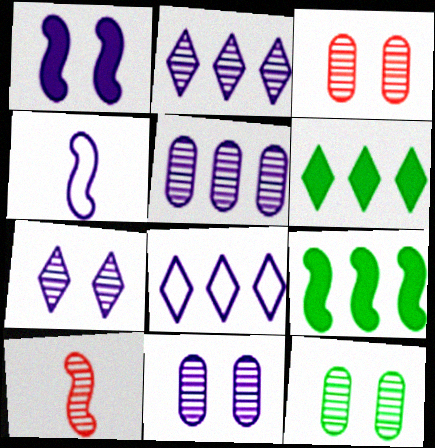[[2, 10, 12], 
[3, 4, 6], 
[3, 11, 12]]